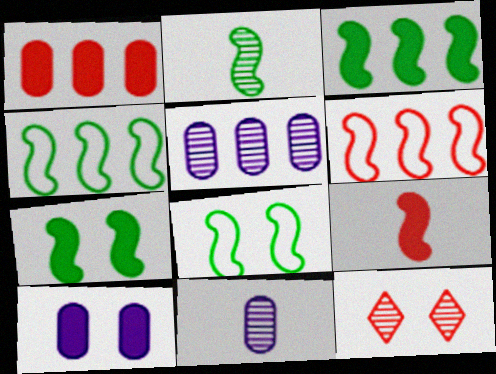[[2, 3, 8], 
[2, 4, 7], 
[2, 5, 12], 
[8, 10, 12]]